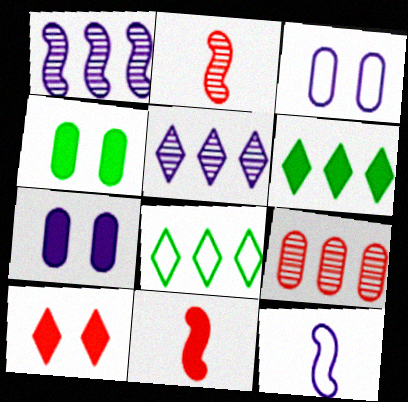[[2, 3, 6], 
[2, 7, 8], 
[5, 7, 12], 
[6, 7, 11]]